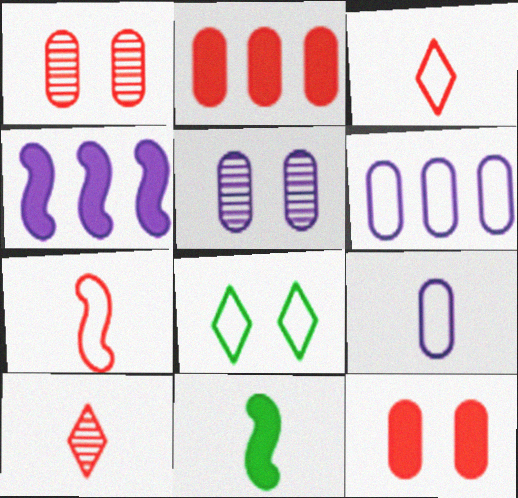[[6, 7, 8], 
[9, 10, 11]]